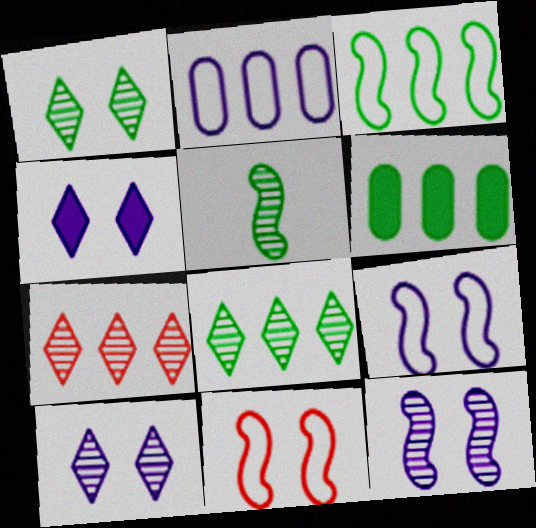[[3, 6, 8]]